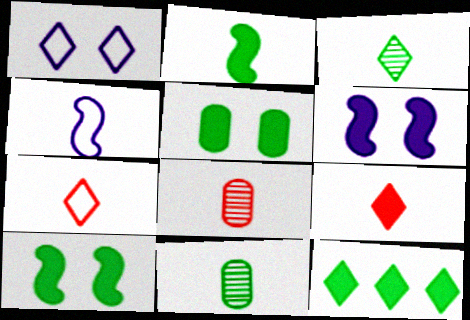[[2, 5, 12], 
[4, 9, 11]]